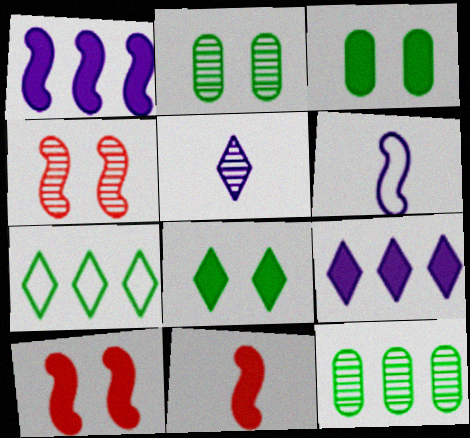[[3, 9, 11], 
[4, 5, 12]]